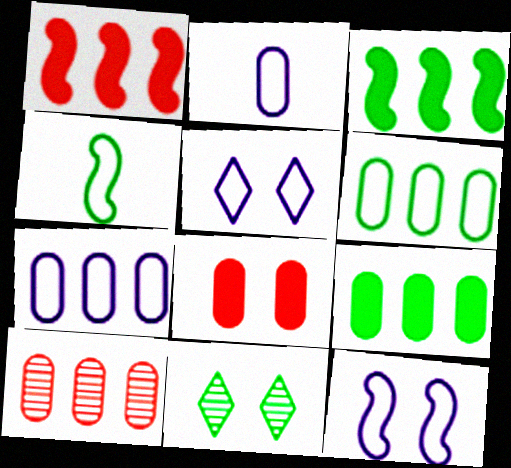[[1, 2, 11], 
[4, 9, 11], 
[7, 9, 10], 
[8, 11, 12]]